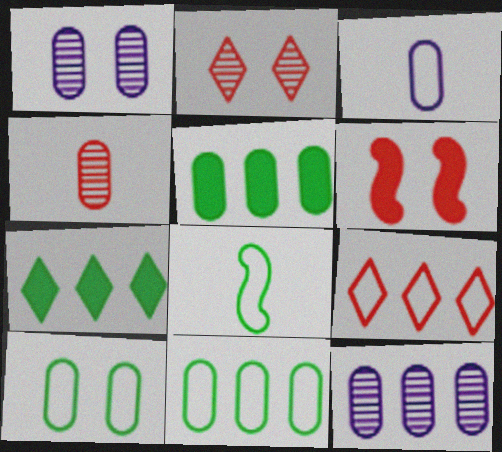[[4, 6, 9]]